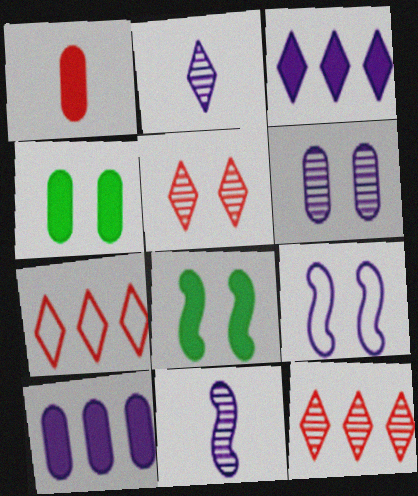[[1, 3, 8], 
[1, 4, 10], 
[2, 9, 10], 
[4, 5, 9], 
[4, 7, 11]]